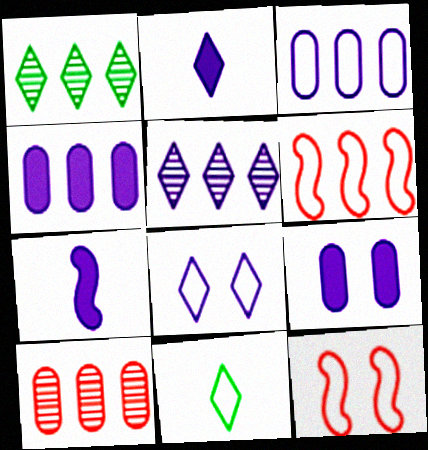[[1, 4, 6], 
[2, 5, 8], 
[3, 11, 12]]